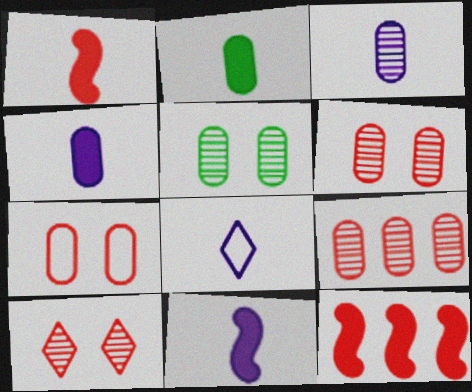[[3, 5, 9], 
[3, 8, 11], 
[5, 8, 12]]